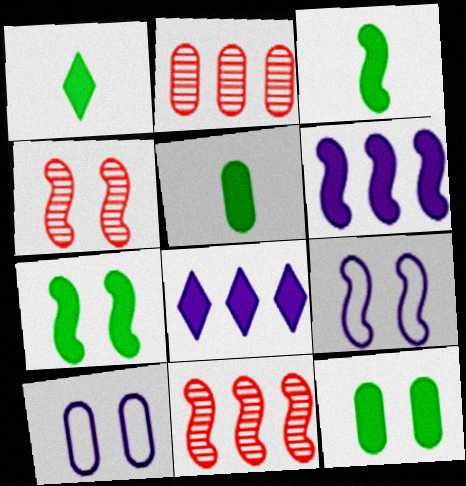[[1, 2, 9], 
[1, 3, 5], 
[1, 10, 11], 
[2, 5, 10], 
[3, 9, 11], 
[4, 7, 9]]